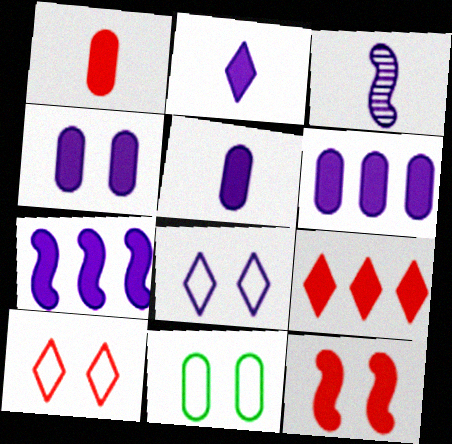[[1, 9, 12], 
[2, 4, 7], 
[3, 6, 8], 
[3, 9, 11], 
[4, 5, 6]]